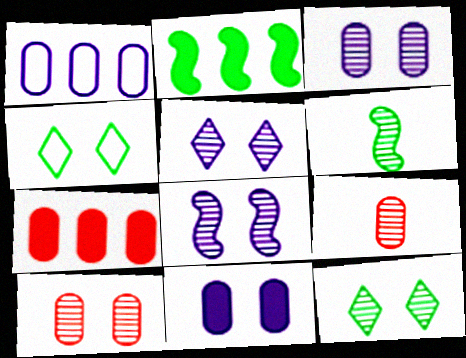[[3, 5, 8], 
[8, 10, 12]]